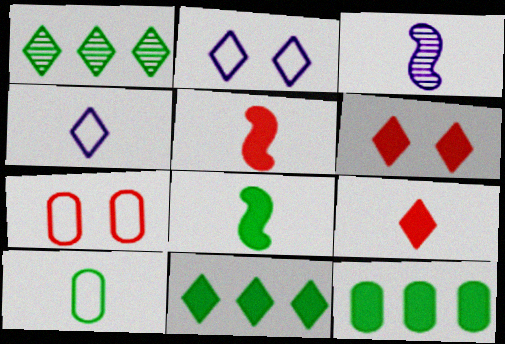[[1, 2, 9], 
[1, 4, 6], 
[3, 7, 11], 
[3, 9, 10]]